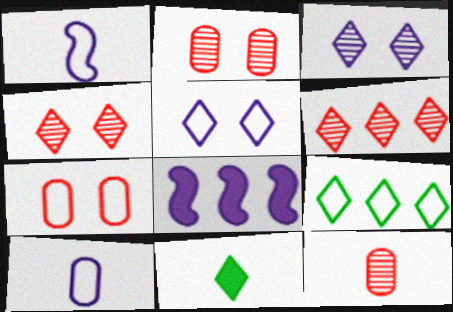[[1, 7, 9], 
[1, 11, 12], 
[3, 8, 10], 
[5, 6, 11]]